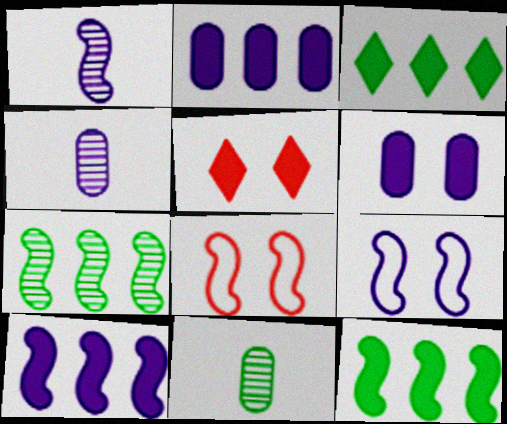[[1, 8, 12], 
[1, 9, 10], 
[3, 4, 8]]